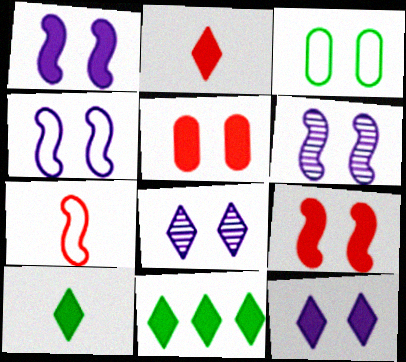[[1, 4, 6], 
[2, 11, 12], 
[3, 8, 9]]